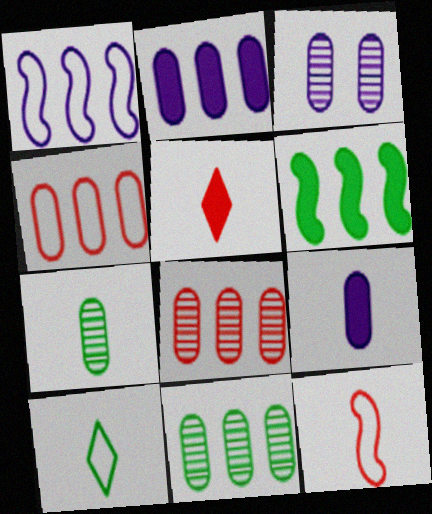[[2, 4, 11], 
[3, 7, 8]]